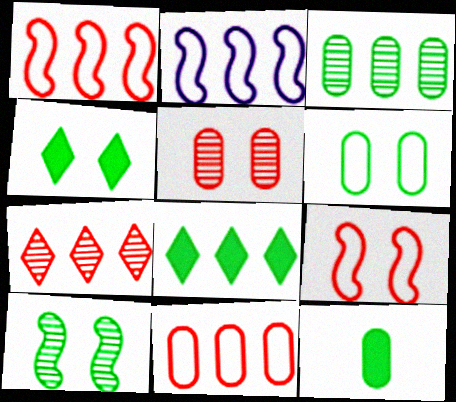[[3, 6, 12], 
[4, 6, 10]]